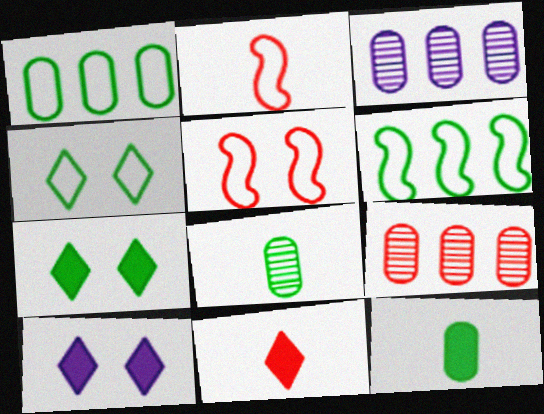[[2, 3, 7], 
[5, 9, 11], 
[6, 7, 8]]